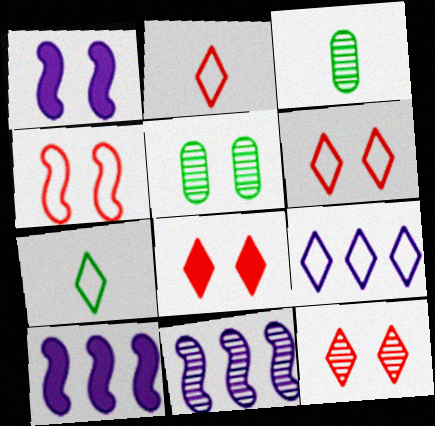[[1, 5, 6], 
[2, 5, 10], 
[3, 6, 10], 
[3, 11, 12], 
[6, 7, 9], 
[6, 8, 12]]